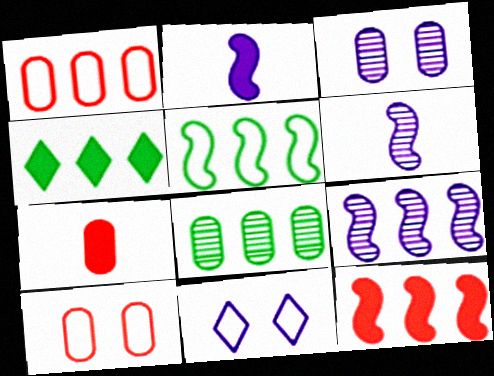[[1, 4, 9], 
[4, 5, 8], 
[4, 6, 10], 
[5, 9, 12]]